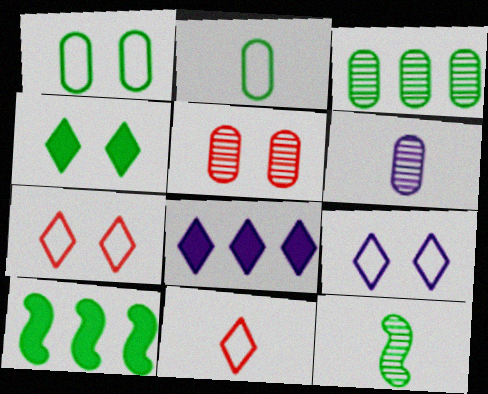[[3, 5, 6], 
[6, 7, 10]]